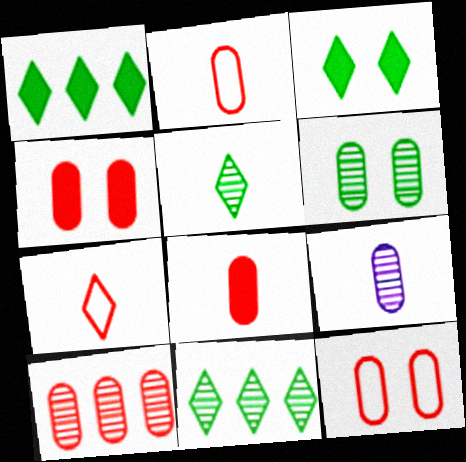[[2, 4, 10], 
[6, 9, 10], 
[8, 10, 12]]